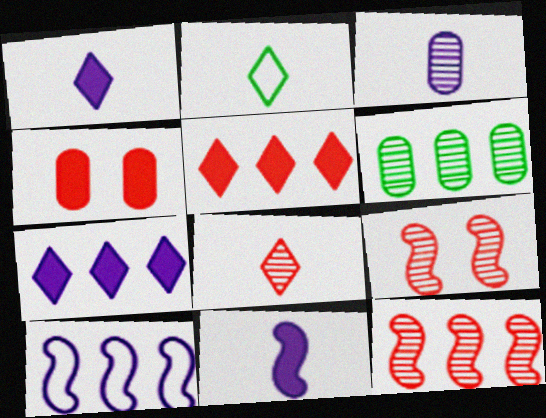[[1, 2, 8], 
[5, 6, 10]]